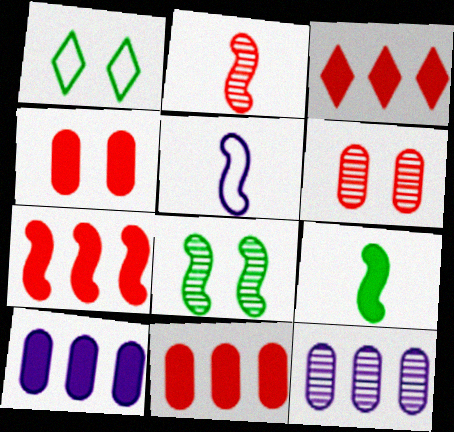[[1, 2, 10], 
[2, 5, 9], 
[3, 7, 11], 
[5, 7, 8]]